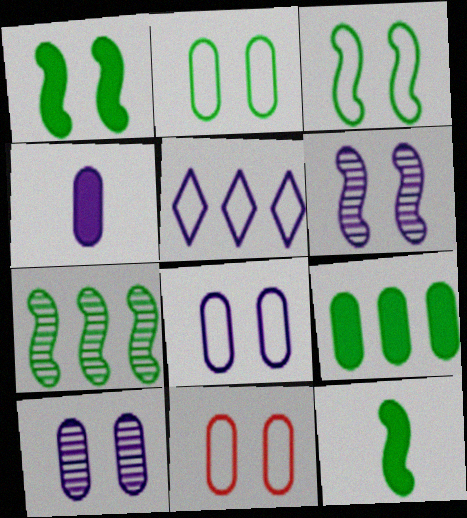[[2, 8, 11], 
[3, 7, 12], 
[4, 5, 6]]